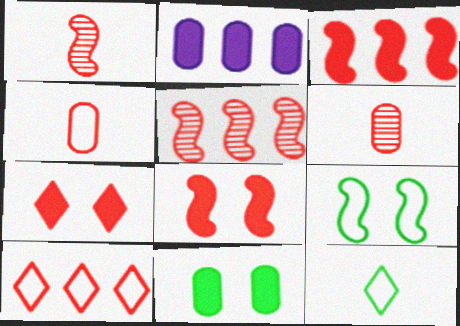[[4, 5, 7], 
[6, 8, 10]]